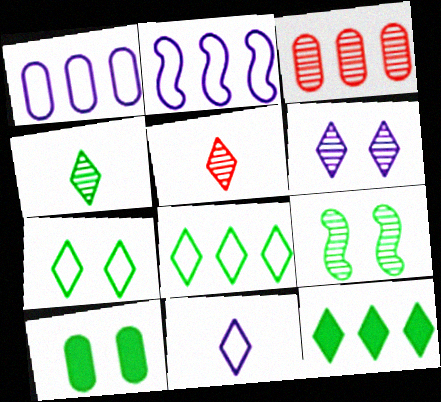[[2, 3, 12], 
[2, 5, 10], 
[4, 7, 12], 
[7, 9, 10]]